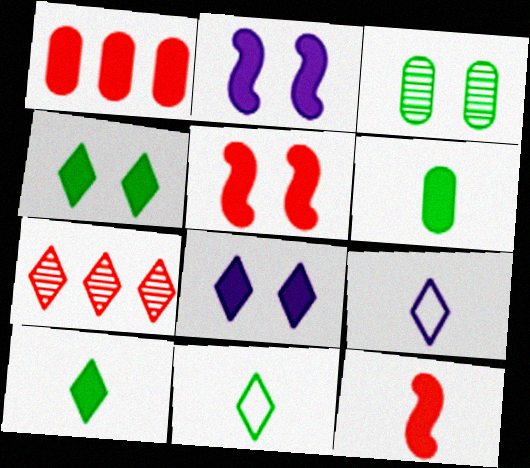[[1, 2, 10], 
[4, 7, 9], 
[7, 8, 11]]